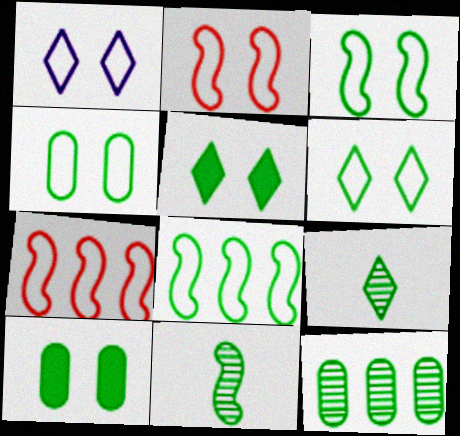[[1, 2, 4], 
[3, 4, 6], 
[8, 9, 10]]